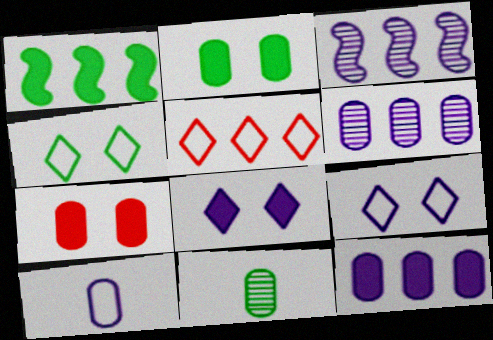[[1, 4, 11], 
[1, 5, 6], 
[3, 8, 10]]